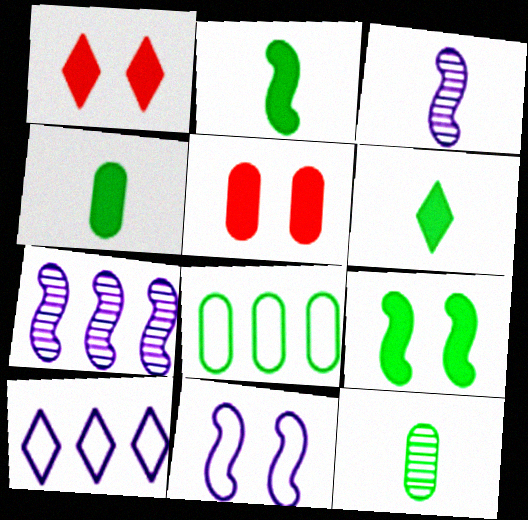[[1, 3, 8], 
[2, 4, 6]]